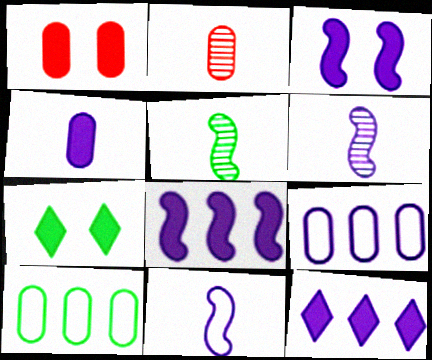[[1, 3, 7], 
[3, 4, 12], 
[5, 7, 10]]